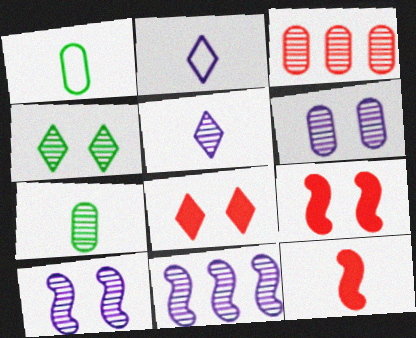[[1, 5, 12], 
[1, 8, 11], 
[2, 7, 12], 
[3, 6, 7], 
[5, 6, 11]]